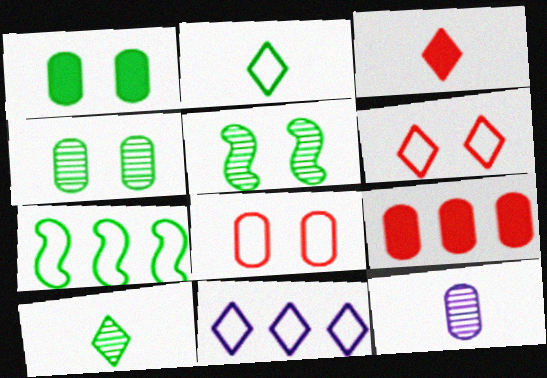[[1, 7, 10], 
[2, 6, 11]]